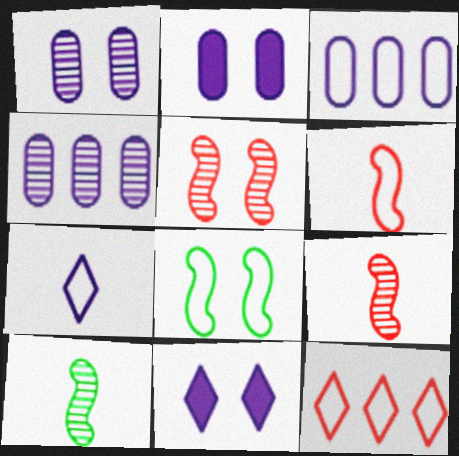[[2, 10, 12]]